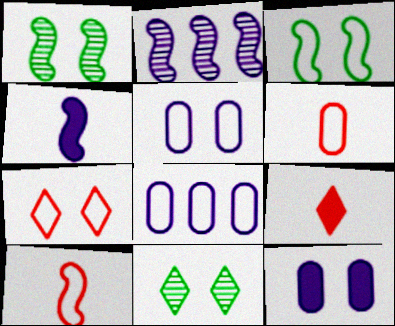[[1, 7, 12], 
[1, 8, 9], 
[3, 5, 7]]